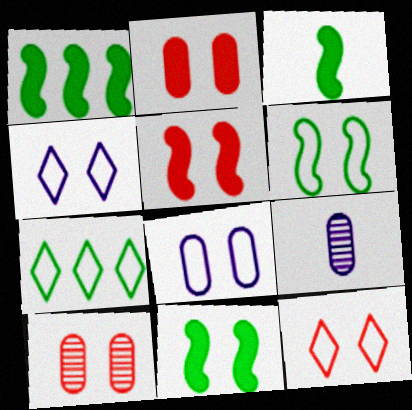[[1, 3, 11], 
[1, 9, 12], 
[4, 10, 11], 
[5, 7, 9], 
[5, 10, 12], 
[6, 8, 12]]